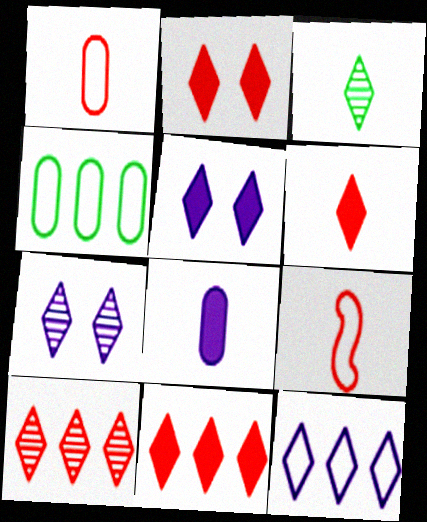[[2, 3, 12], 
[2, 6, 11], 
[3, 7, 10], 
[3, 8, 9]]